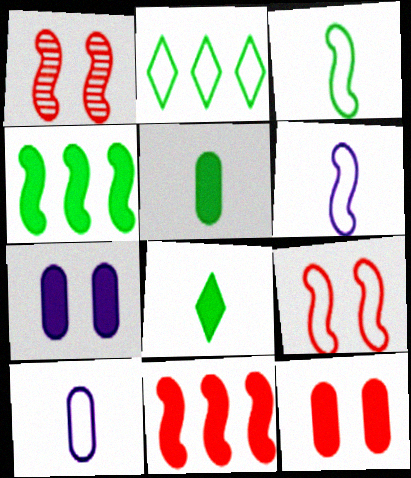[[1, 4, 6], 
[2, 9, 10], 
[7, 8, 11]]